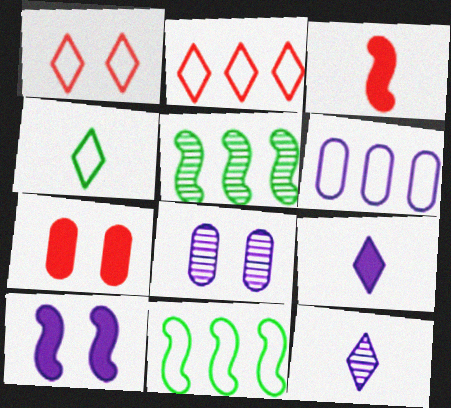[[2, 6, 11], 
[6, 10, 12], 
[7, 11, 12]]